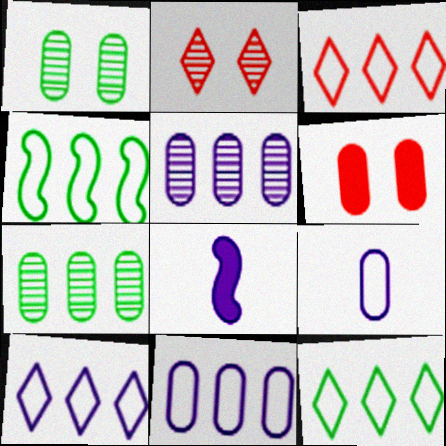[[1, 3, 8], 
[3, 4, 11], 
[3, 10, 12], 
[6, 7, 9]]